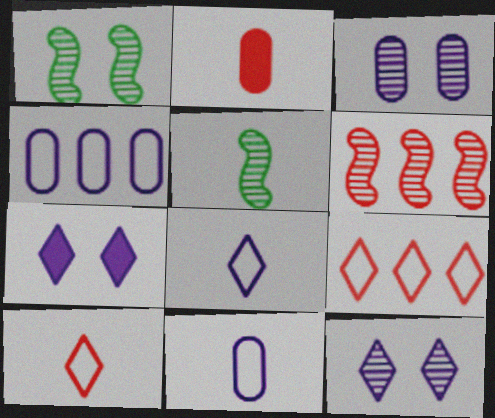[[2, 5, 8]]